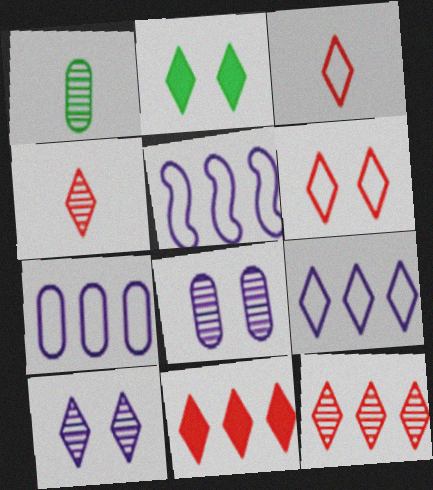[[2, 4, 9], 
[2, 6, 10], 
[4, 6, 11], 
[5, 7, 9]]